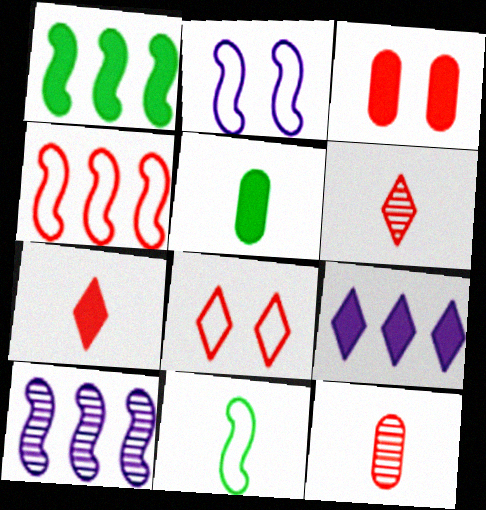[[1, 4, 10], 
[2, 4, 11], 
[3, 4, 6], 
[5, 8, 10]]